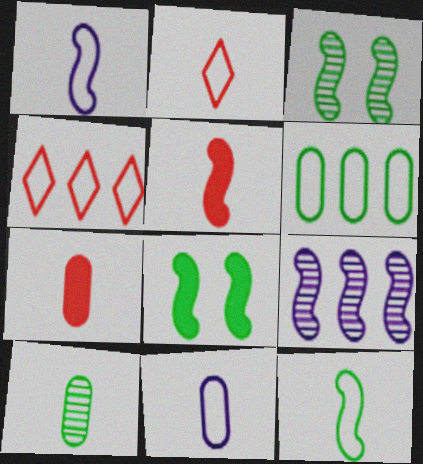[[2, 11, 12], 
[7, 10, 11]]